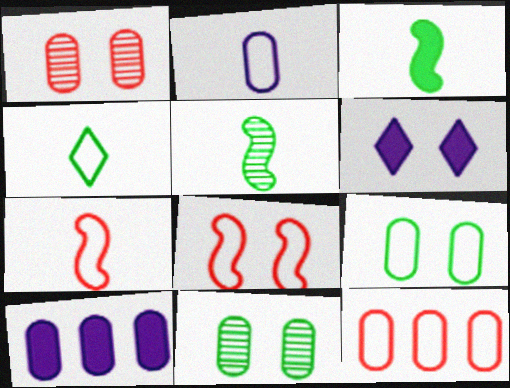[[2, 4, 7], 
[2, 9, 12], 
[5, 6, 12], 
[6, 8, 11]]